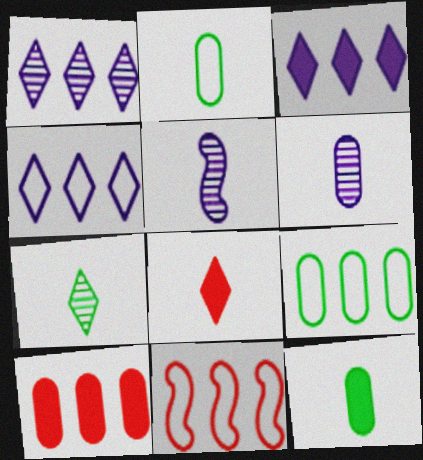[[1, 3, 4], 
[2, 5, 8], 
[4, 9, 11]]